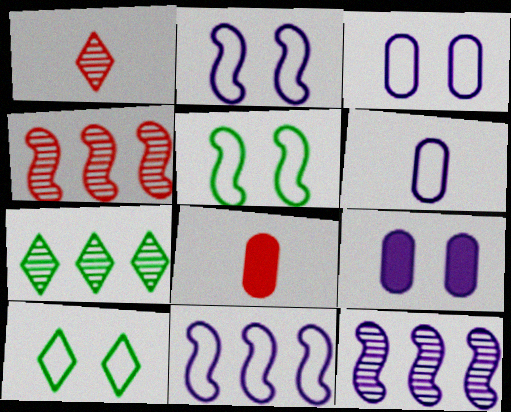[[2, 7, 8], 
[8, 10, 12]]